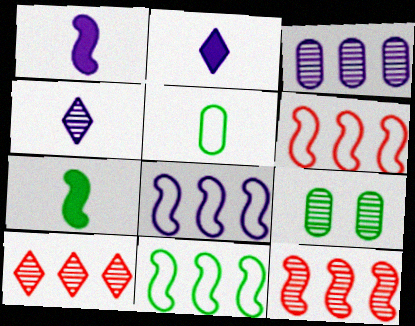[[2, 6, 9], 
[4, 9, 12], 
[6, 8, 11]]